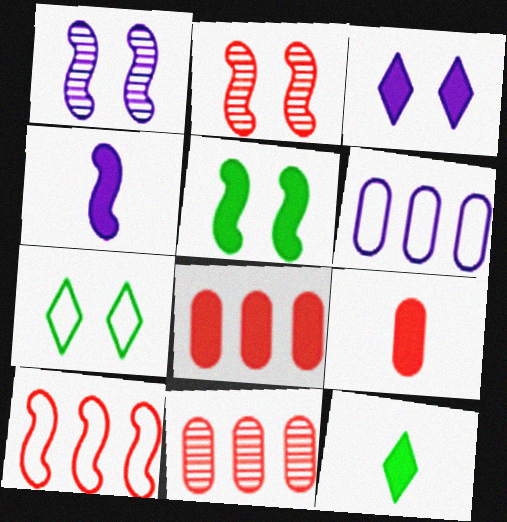[[2, 6, 12], 
[4, 7, 11], 
[4, 9, 12]]